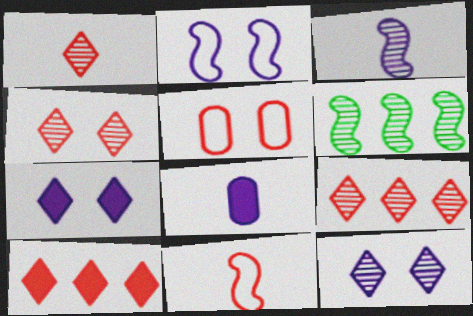[[1, 4, 9]]